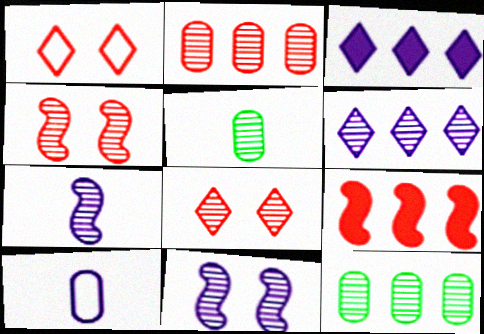[[3, 10, 11], 
[4, 5, 6], 
[7, 8, 12]]